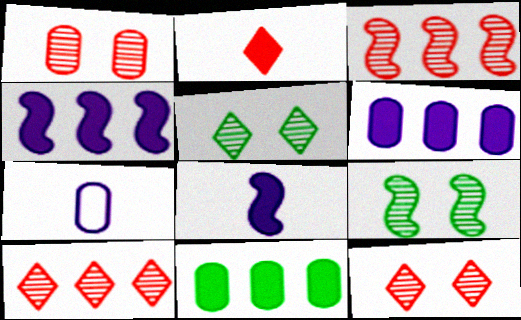[[1, 7, 11]]